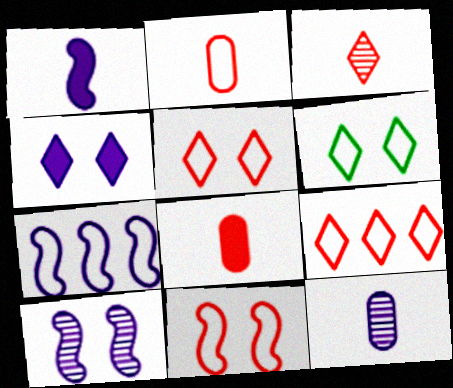[[1, 7, 10], 
[2, 6, 7], 
[2, 9, 11], 
[4, 7, 12]]